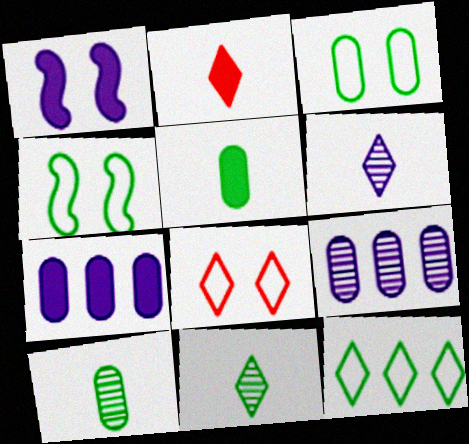[[2, 4, 9]]